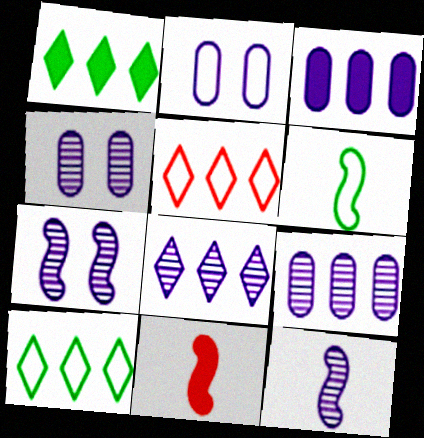[[1, 5, 8], 
[2, 5, 6], 
[4, 8, 12], 
[4, 10, 11], 
[6, 11, 12]]